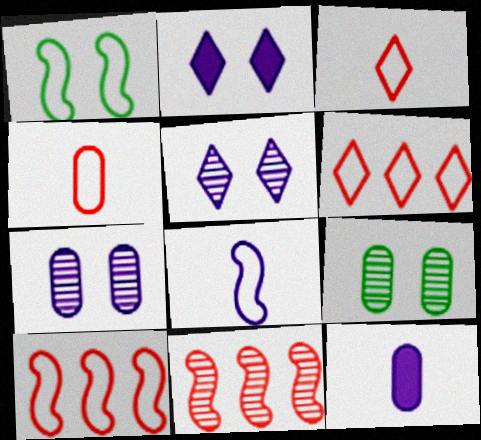[[1, 8, 10]]